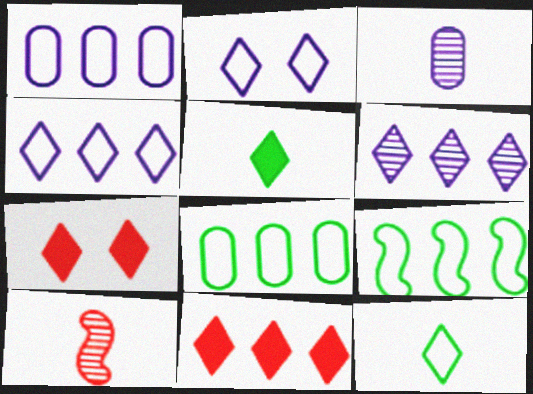[[3, 7, 9], 
[6, 7, 12]]